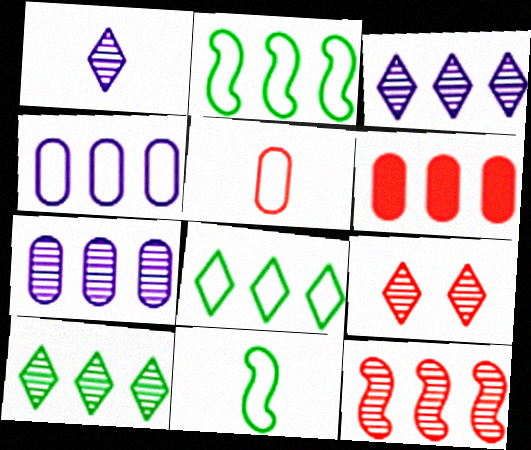[[1, 9, 10], 
[2, 3, 6], 
[7, 10, 12]]